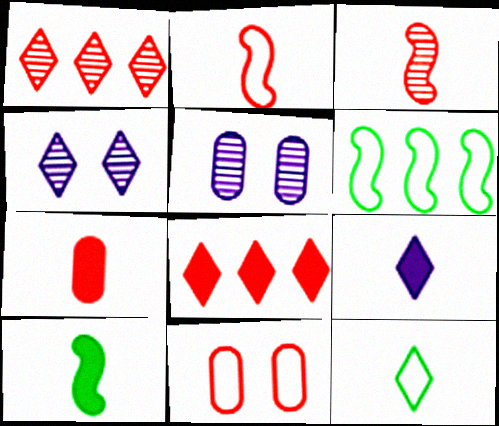[[3, 8, 11], 
[4, 6, 7], 
[4, 8, 12], 
[7, 9, 10]]